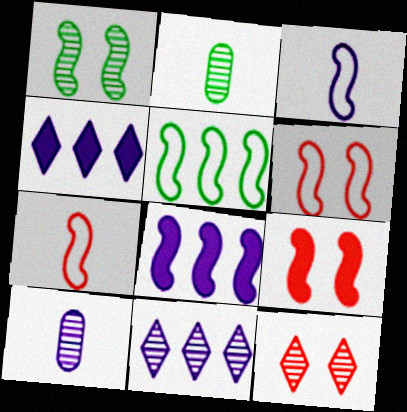[[1, 7, 8], 
[2, 4, 6], 
[3, 5, 6]]